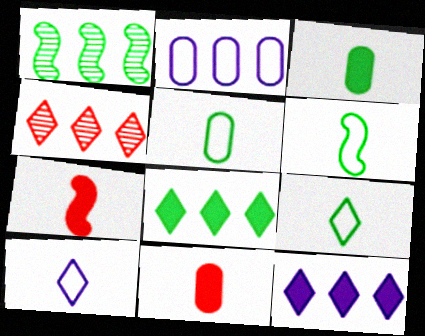[[5, 6, 9]]